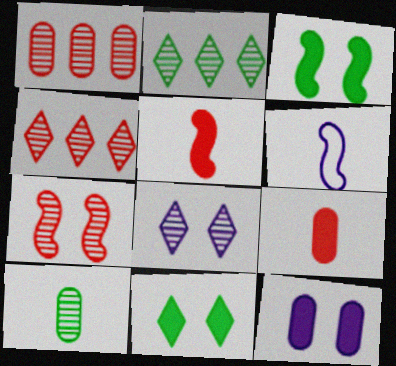[[1, 6, 11]]